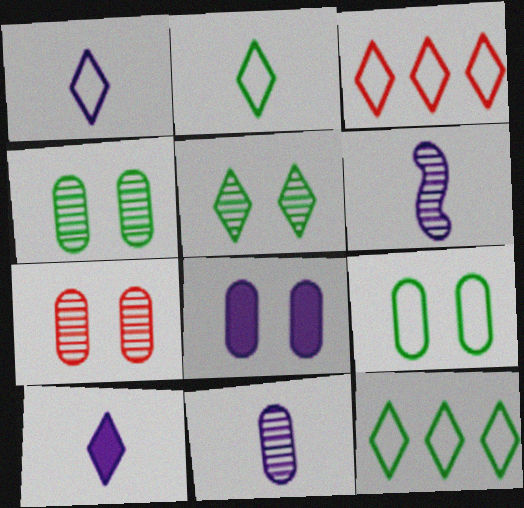[[3, 5, 10], 
[7, 8, 9]]